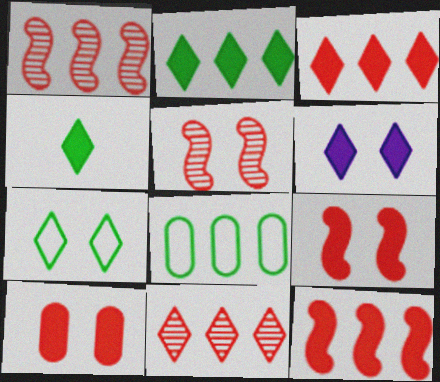[[3, 4, 6]]